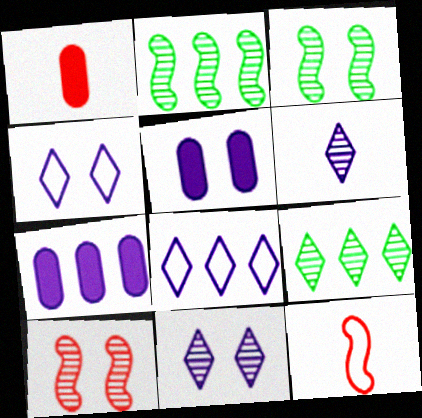[[1, 2, 4], 
[1, 3, 8], 
[5, 9, 12]]